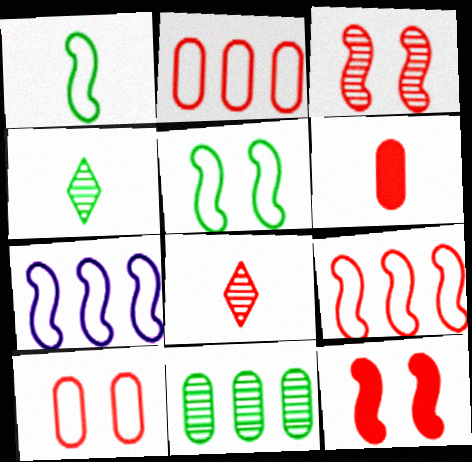[[2, 8, 12]]